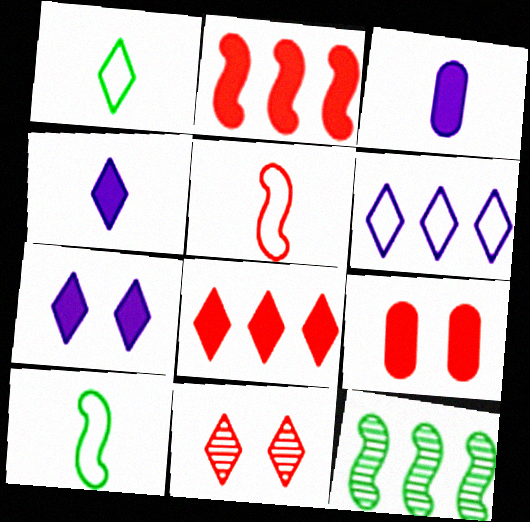[]